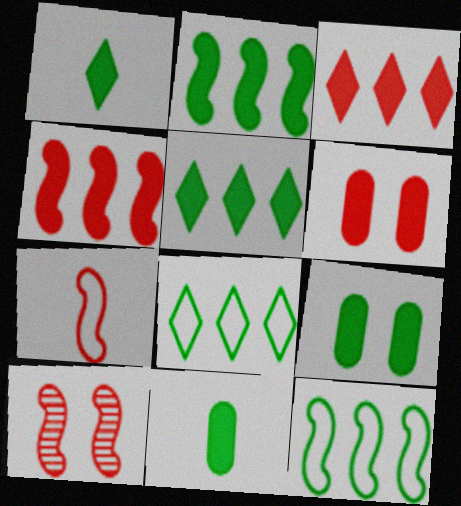[[1, 2, 9], 
[4, 7, 10]]